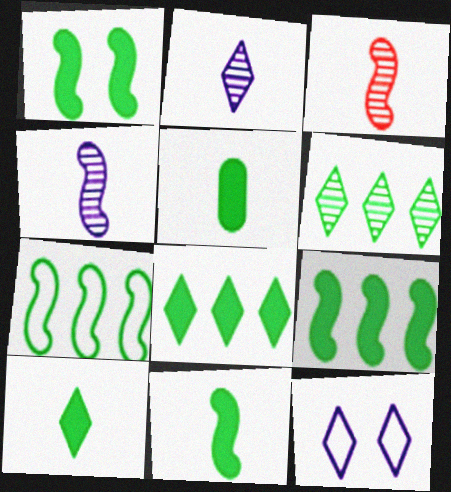[[1, 5, 8], 
[1, 9, 11], 
[5, 10, 11]]